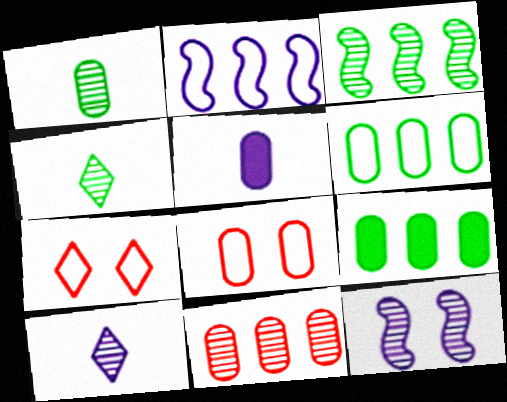[[3, 5, 7], 
[4, 11, 12]]